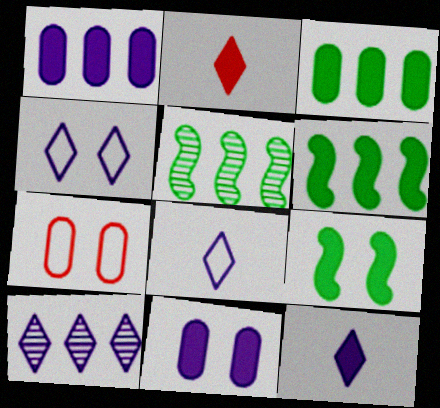[[1, 2, 9], 
[2, 6, 11], 
[4, 10, 12], 
[5, 7, 12]]